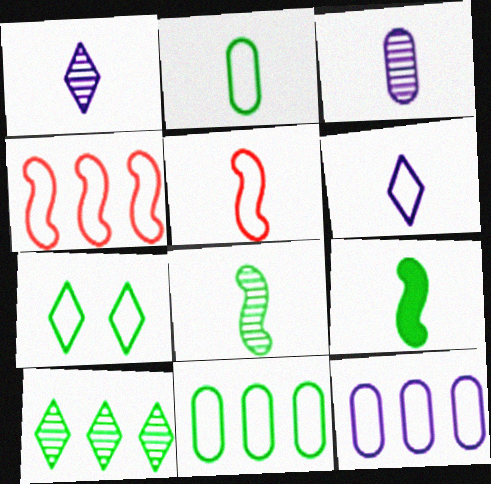[[2, 5, 6], 
[5, 7, 12]]